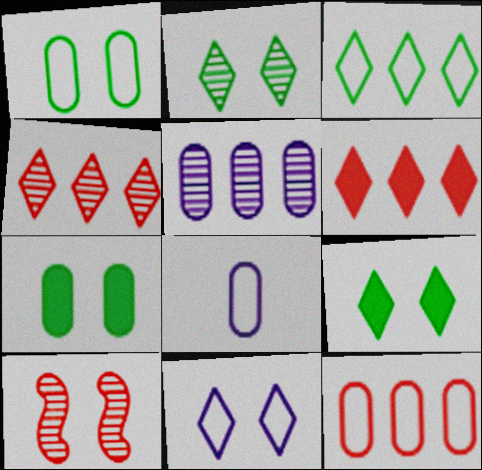[[1, 8, 12], 
[7, 10, 11]]